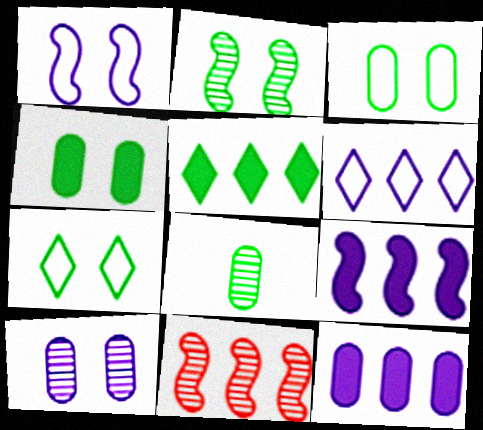[[2, 4, 7]]